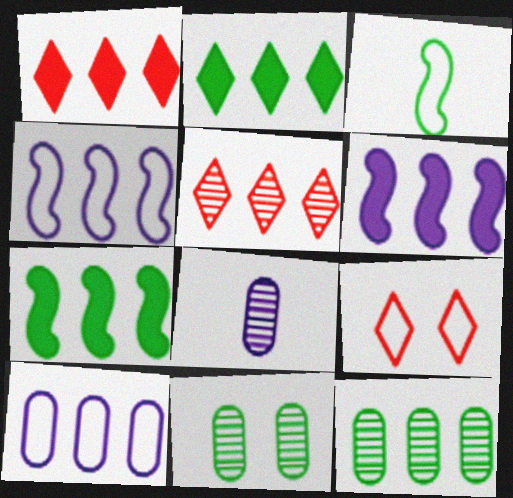[[1, 4, 12], 
[2, 3, 11], 
[3, 9, 10], 
[5, 7, 10], 
[7, 8, 9]]